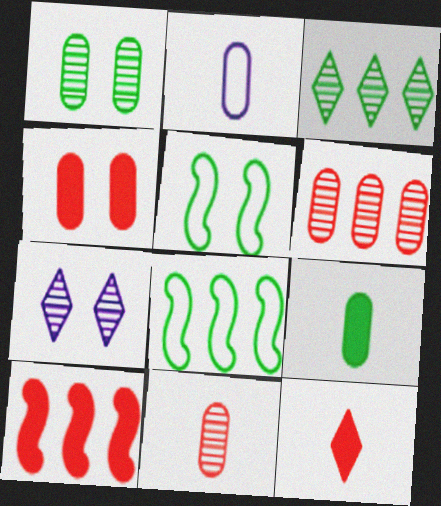[[2, 9, 11], 
[3, 5, 9], 
[4, 5, 7], 
[4, 10, 12]]